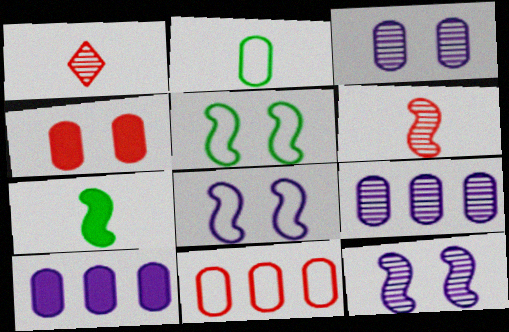[[1, 5, 10], 
[2, 4, 9]]